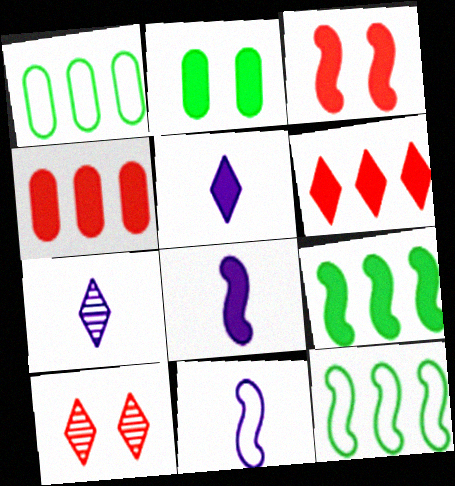[[1, 3, 7], 
[1, 8, 10], 
[2, 6, 8], 
[3, 8, 9]]